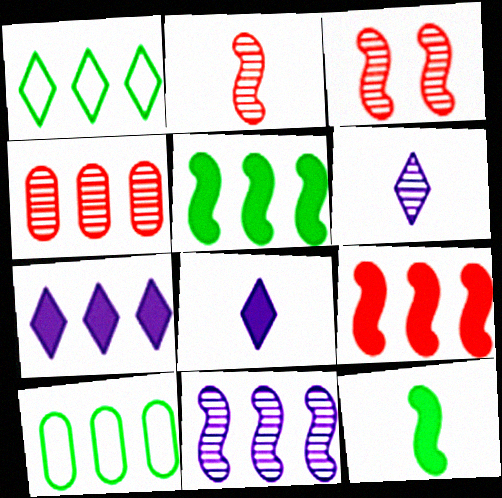[[3, 8, 10]]